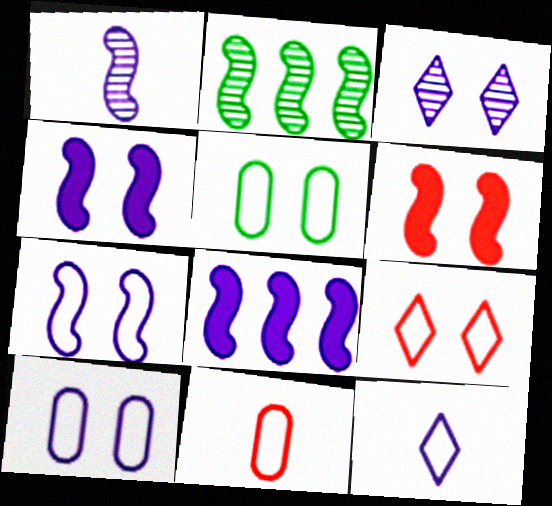[[1, 7, 8], 
[3, 4, 10], 
[3, 5, 6], 
[5, 7, 9]]